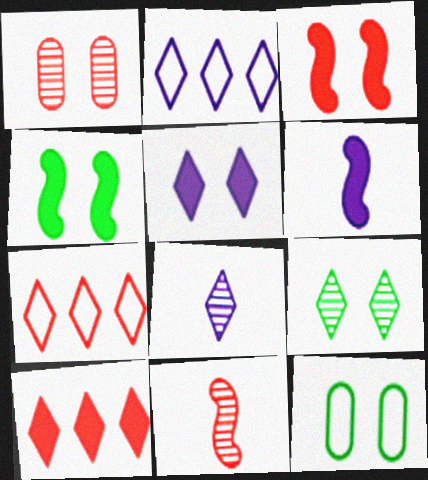[[2, 5, 8], 
[4, 9, 12]]